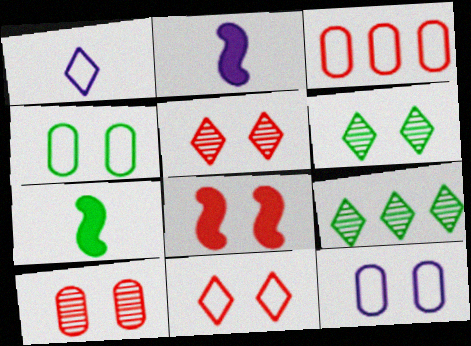[[2, 3, 6], 
[4, 7, 9], 
[6, 8, 12], 
[8, 10, 11]]